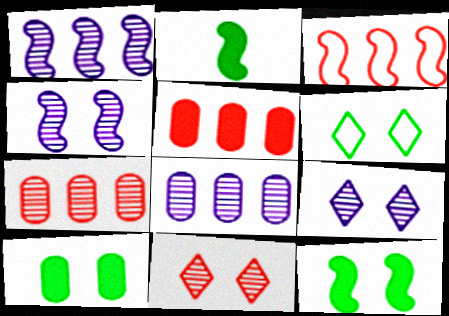[[2, 3, 4]]